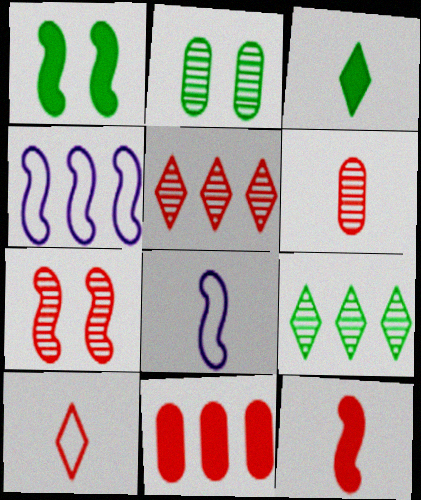[[3, 6, 8], 
[4, 9, 11], 
[5, 6, 7], 
[6, 10, 12], 
[7, 10, 11]]